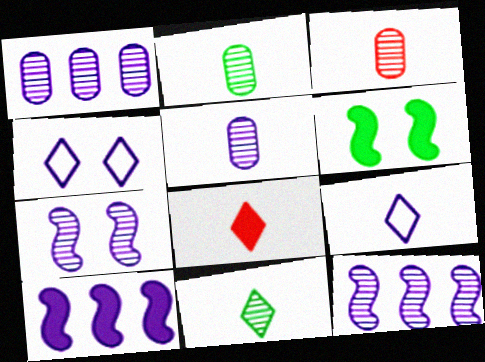[[2, 3, 5], 
[4, 5, 10], 
[8, 9, 11]]